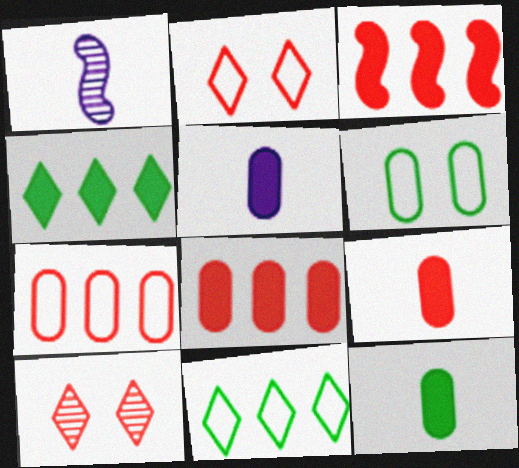[[5, 9, 12]]